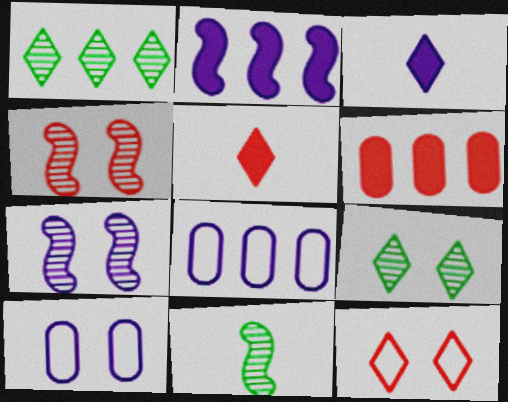[[1, 3, 12], 
[3, 7, 8]]